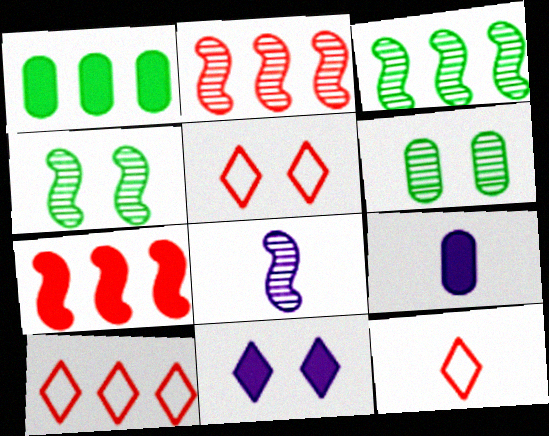[[1, 5, 8], 
[2, 4, 8], 
[3, 5, 9], 
[4, 9, 10], 
[5, 10, 12]]